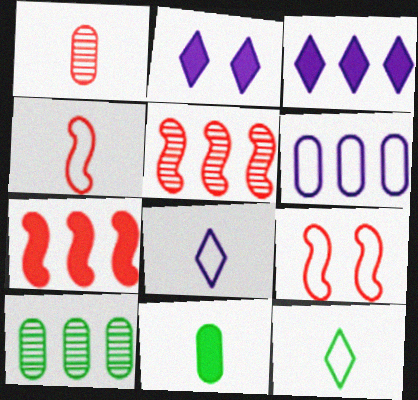[[2, 4, 10], 
[2, 7, 11], 
[6, 9, 12]]